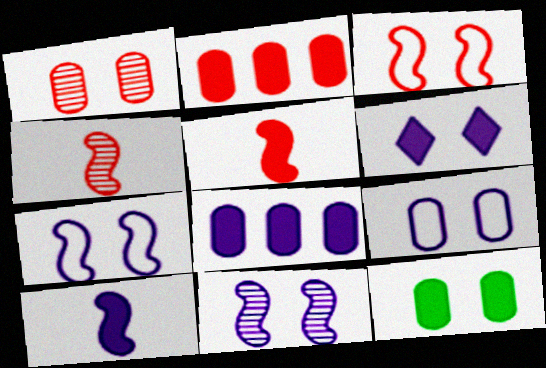[[1, 9, 12], 
[6, 8, 10], 
[6, 9, 11]]